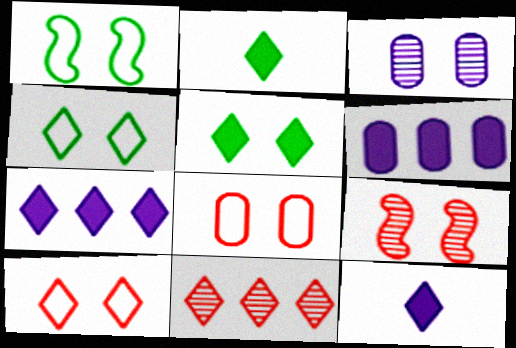[[4, 11, 12]]